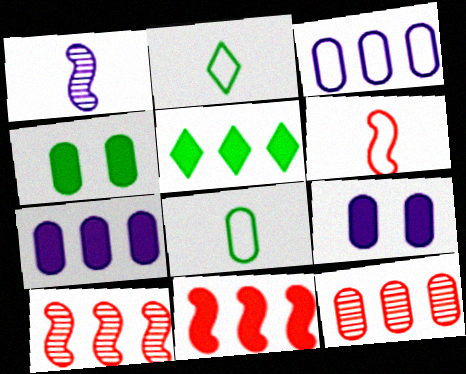[[2, 9, 10], 
[3, 5, 10], 
[5, 7, 11], 
[8, 9, 12]]